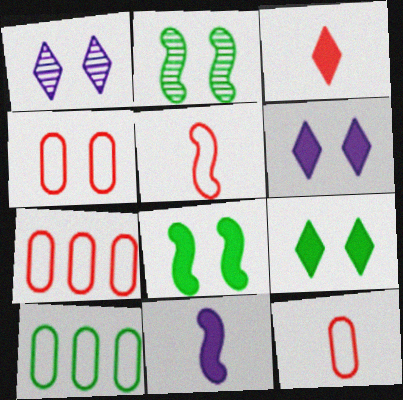[[1, 4, 8], 
[2, 4, 6], 
[4, 7, 12]]